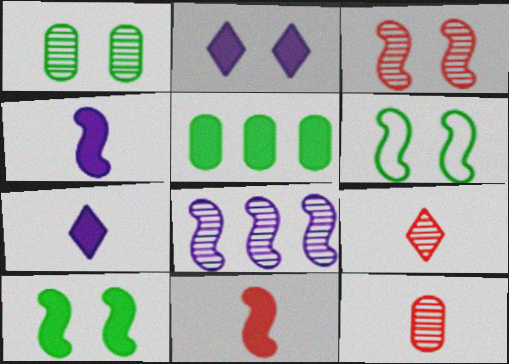[[1, 8, 9], 
[2, 5, 11], 
[6, 8, 11]]